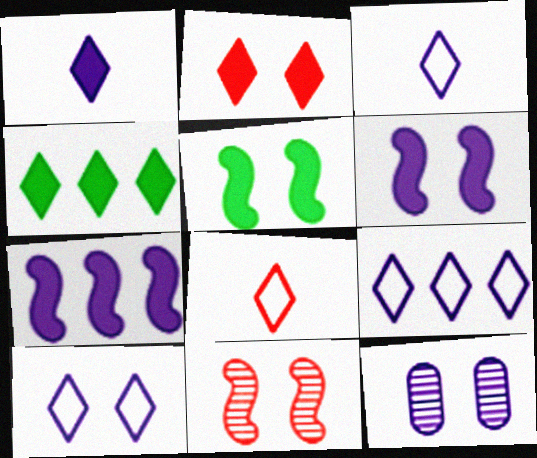[[1, 2, 4], 
[3, 7, 12], 
[3, 9, 10], 
[6, 10, 12]]